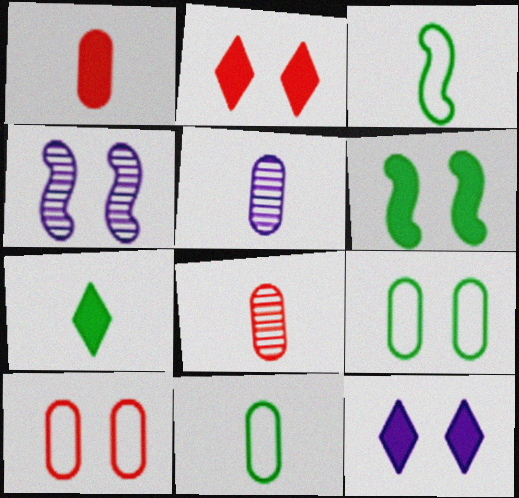[[1, 5, 11], 
[2, 4, 9]]